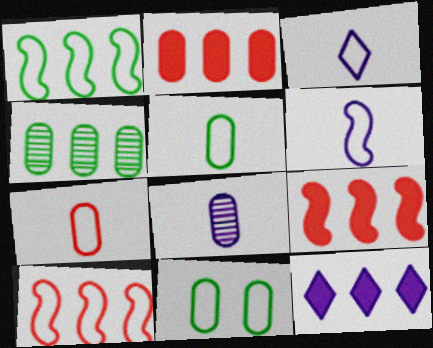[[2, 8, 11], 
[3, 10, 11], 
[4, 10, 12]]